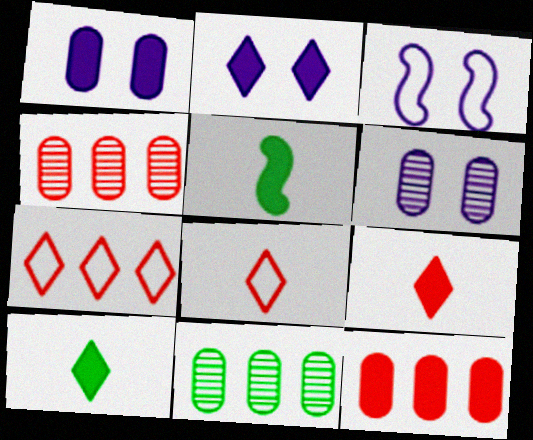[[2, 3, 6], 
[2, 5, 12], 
[3, 4, 10], 
[3, 9, 11], 
[5, 6, 7]]